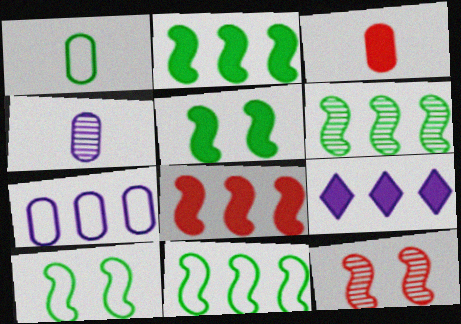[[1, 3, 4], 
[1, 9, 12], 
[2, 6, 11], 
[3, 5, 9]]